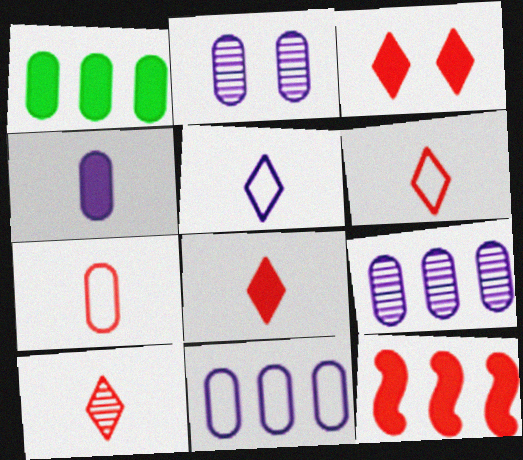[[1, 2, 7], 
[2, 4, 11], 
[6, 8, 10]]